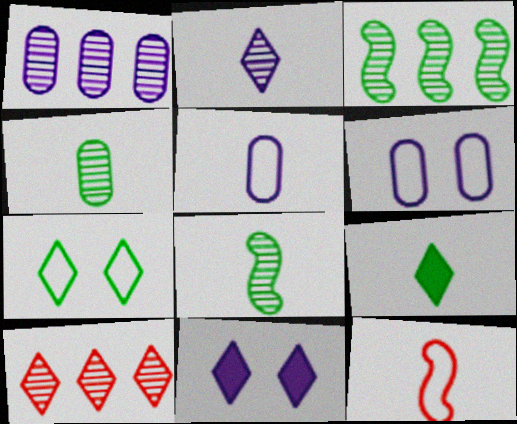[[1, 3, 10]]